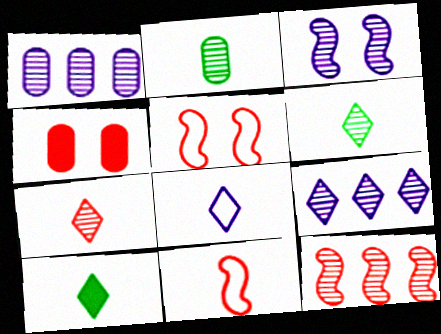[[1, 5, 10], 
[7, 8, 10]]